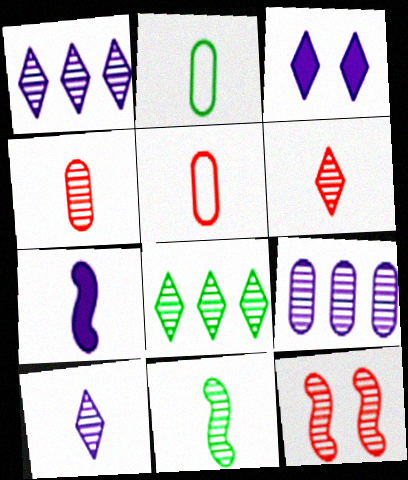[[2, 6, 7], 
[4, 10, 11]]